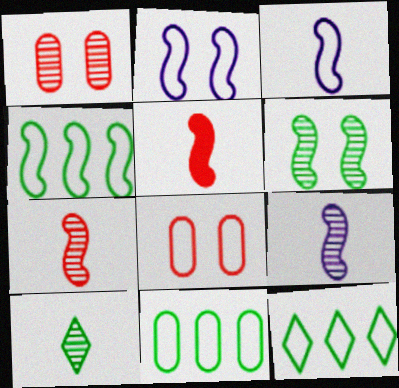[[3, 8, 12], 
[4, 11, 12]]